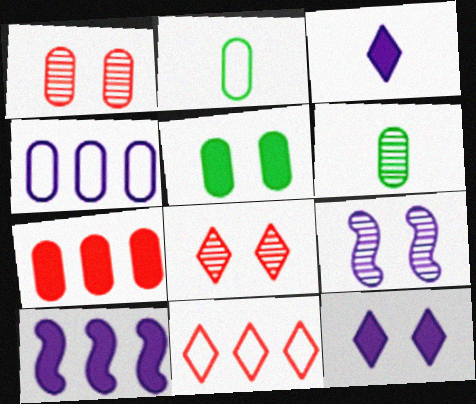[[2, 8, 10], 
[3, 4, 9]]